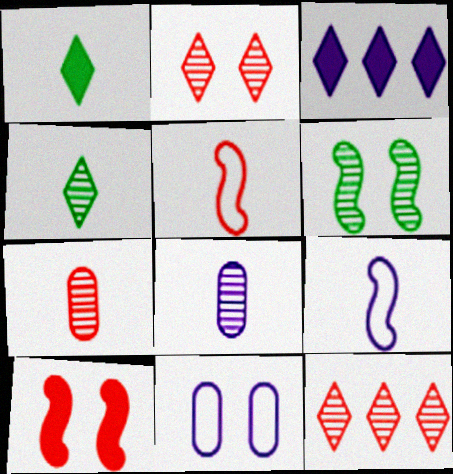[[1, 5, 8], 
[1, 7, 9], 
[6, 8, 12]]